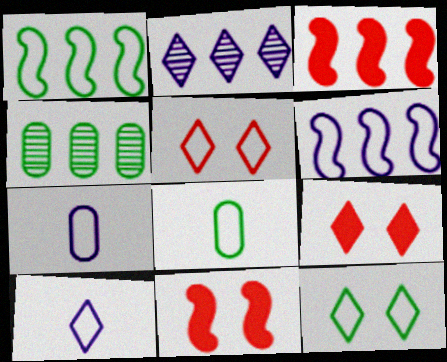[[1, 5, 7], 
[1, 8, 12], 
[2, 8, 11], 
[4, 10, 11], 
[5, 6, 8]]